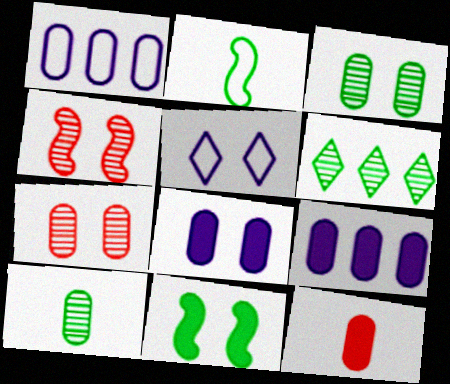[[1, 3, 12], 
[5, 7, 11]]